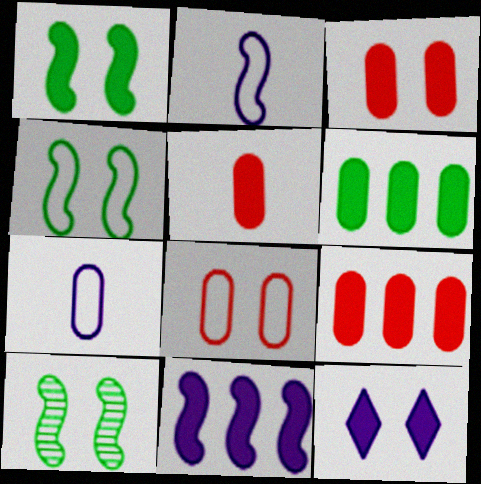[[1, 3, 12], 
[1, 4, 10], 
[3, 5, 9], 
[8, 10, 12]]